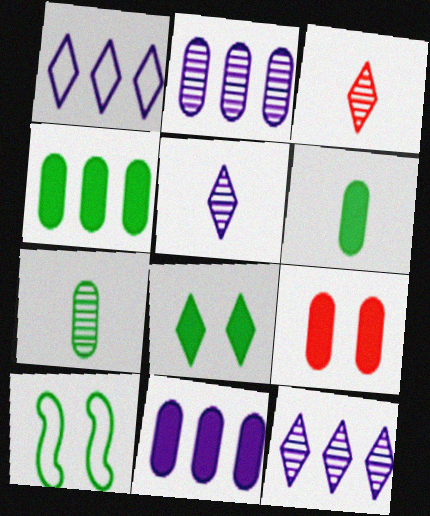[[1, 3, 8], 
[3, 10, 11], 
[6, 9, 11]]